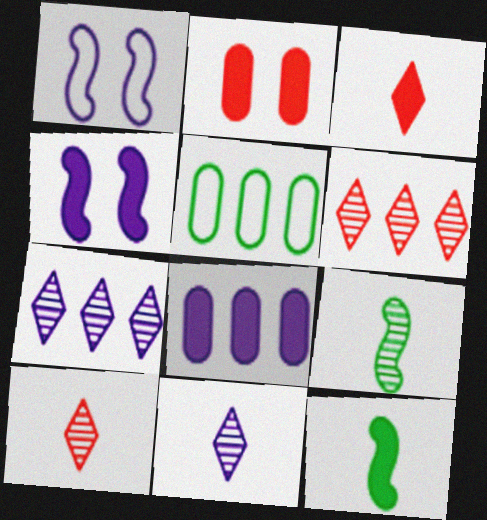[[1, 8, 11], 
[4, 5, 10]]